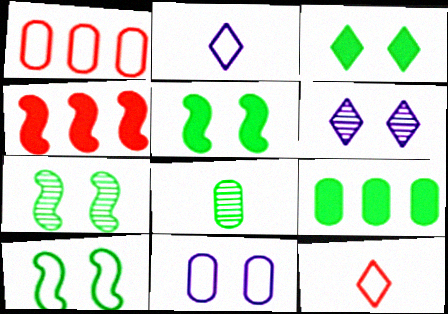[[1, 2, 10], 
[5, 7, 10]]